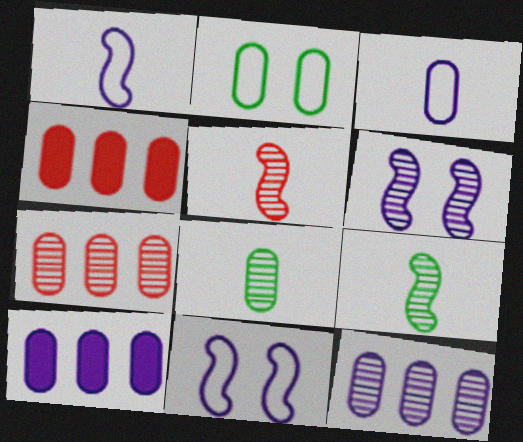[]